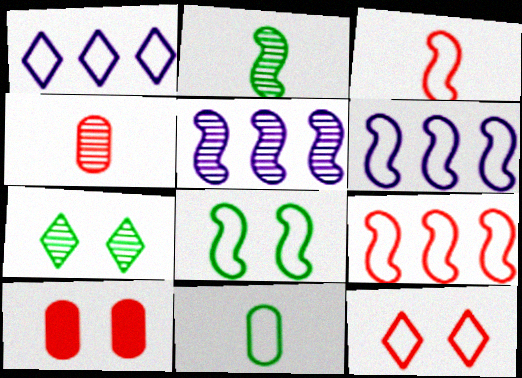[[1, 2, 10], 
[3, 6, 8], 
[4, 5, 7], 
[6, 11, 12]]